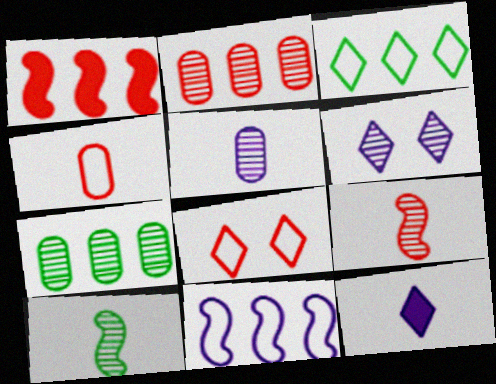[[2, 6, 10], 
[4, 10, 12], 
[6, 7, 9]]